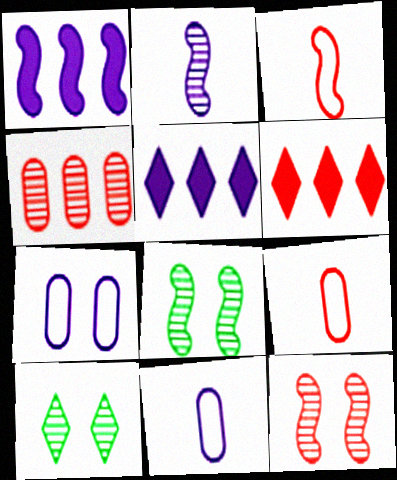[[1, 3, 8], 
[1, 9, 10], 
[2, 4, 10], 
[2, 5, 7], 
[5, 8, 9], 
[6, 8, 11], 
[6, 9, 12]]